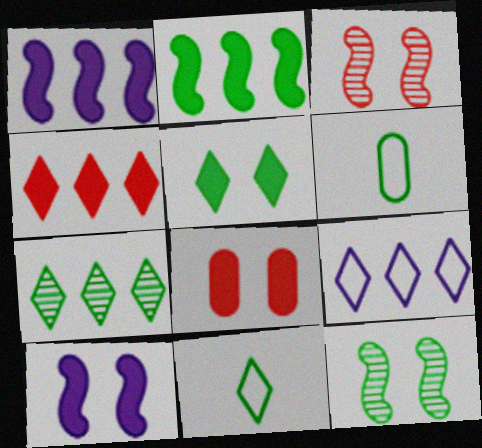[[4, 7, 9], 
[5, 7, 11], 
[5, 8, 10]]